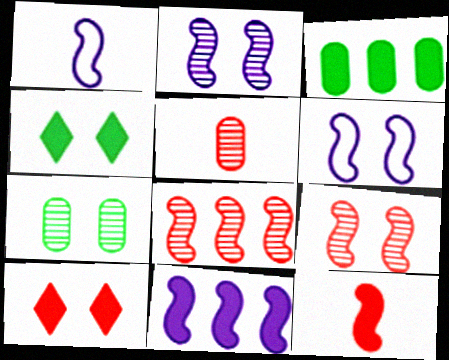[[1, 2, 11], 
[6, 7, 10]]